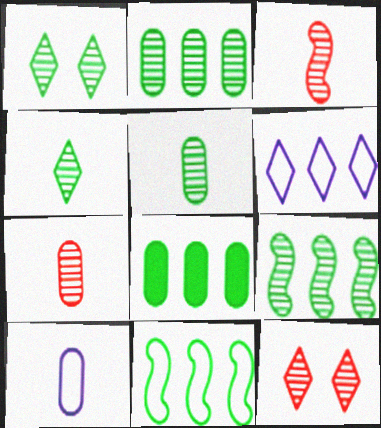[[1, 5, 9]]